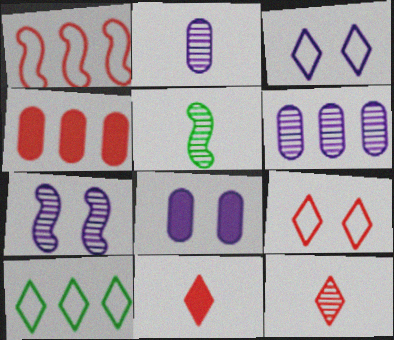[[2, 5, 12], 
[3, 4, 5], 
[3, 7, 8]]